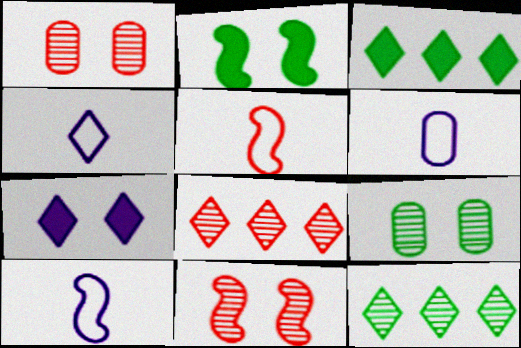[[1, 3, 10], 
[2, 6, 8], 
[3, 6, 11], 
[4, 6, 10]]